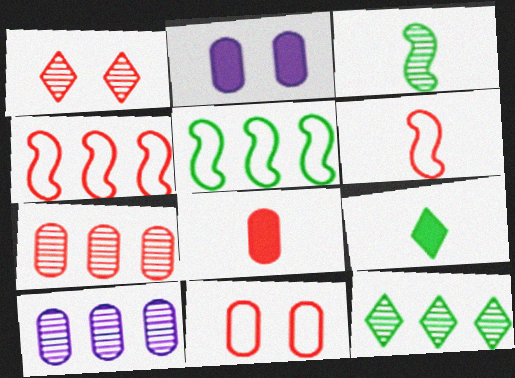[[1, 3, 10], 
[1, 4, 8], 
[2, 6, 12], 
[7, 8, 11]]